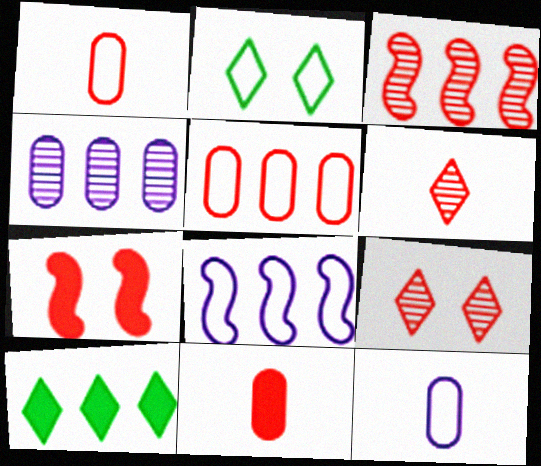[[1, 2, 8], 
[5, 6, 7]]